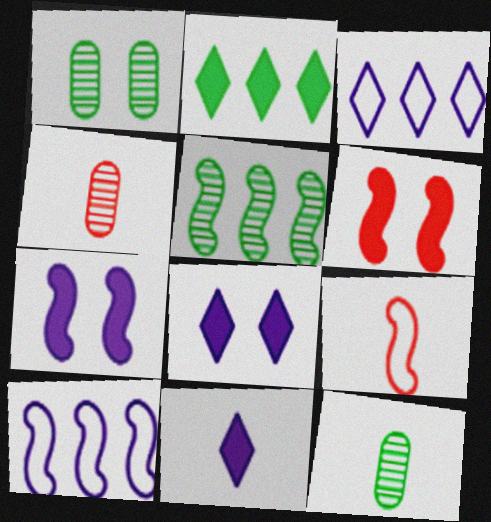[[3, 6, 12], 
[5, 7, 9], 
[9, 11, 12]]